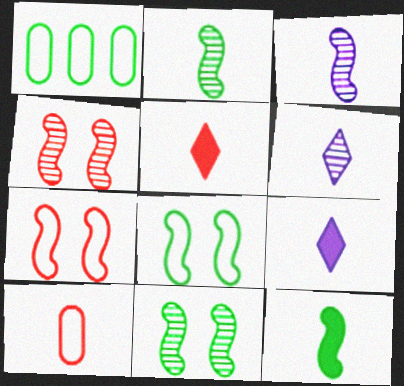[[1, 4, 9], 
[2, 9, 10], 
[6, 10, 12]]